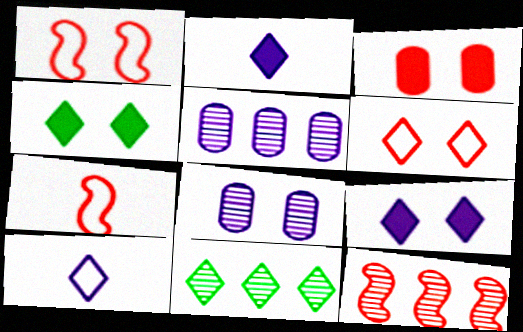[[1, 4, 8], 
[2, 6, 11], 
[4, 5, 7], 
[5, 11, 12]]